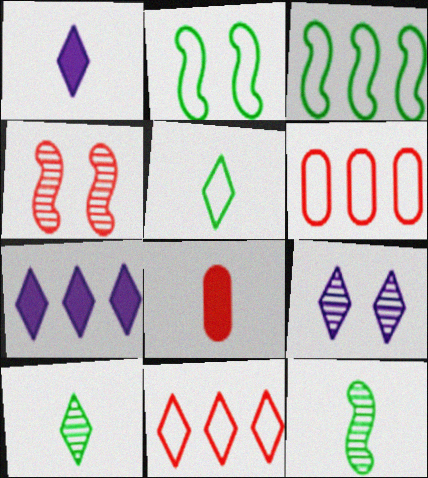[[3, 8, 9], 
[4, 8, 11]]